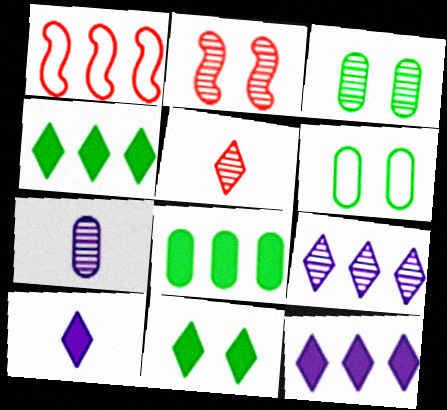[[1, 3, 10], 
[1, 7, 11], 
[1, 8, 9]]